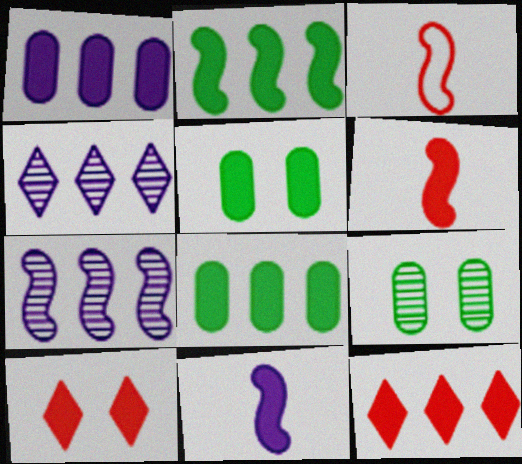[[1, 2, 12], 
[3, 4, 5], 
[5, 11, 12], 
[8, 10, 11]]